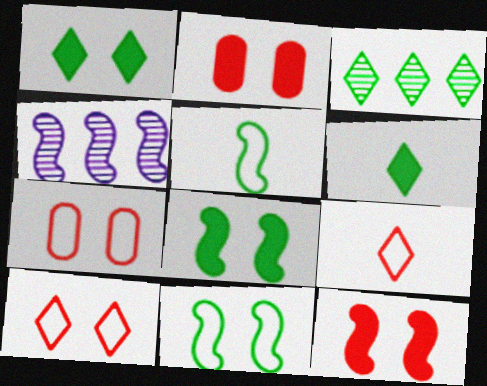[[4, 5, 12], 
[4, 6, 7]]